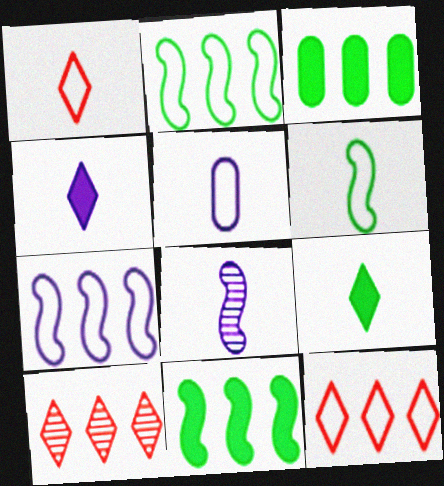[[1, 5, 6], 
[3, 7, 10], 
[4, 5, 8]]